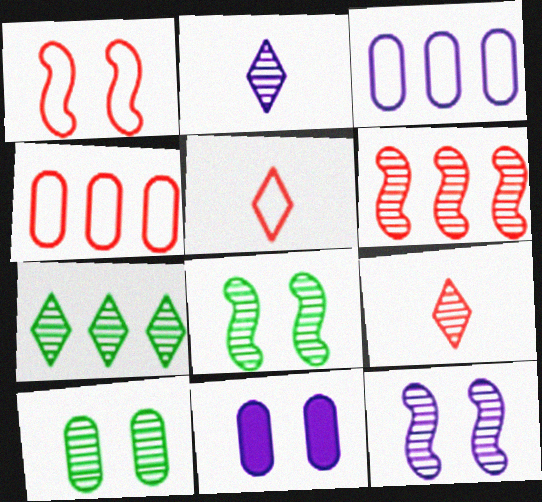[[1, 4, 5], 
[2, 6, 10]]